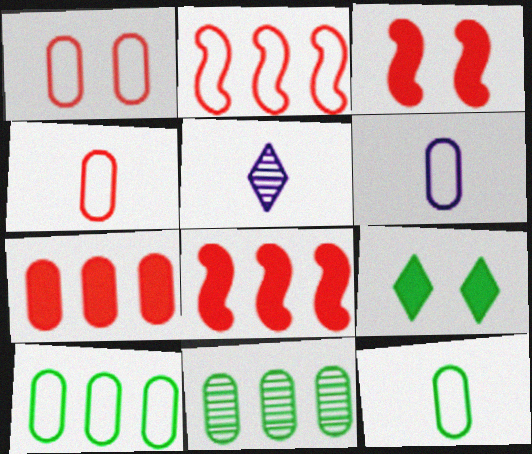[[1, 6, 10], 
[3, 5, 10], 
[4, 6, 12]]